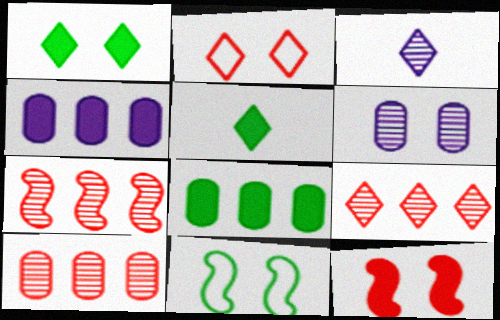[[4, 5, 12], 
[7, 9, 10]]